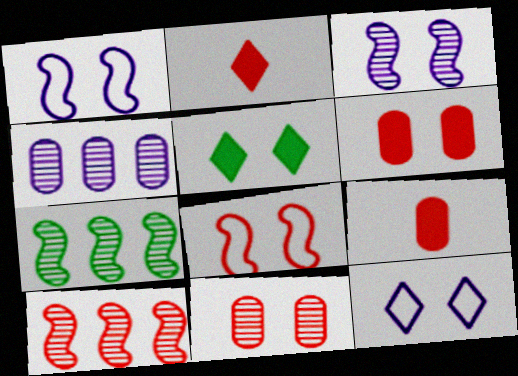[[1, 5, 11], 
[7, 9, 12]]